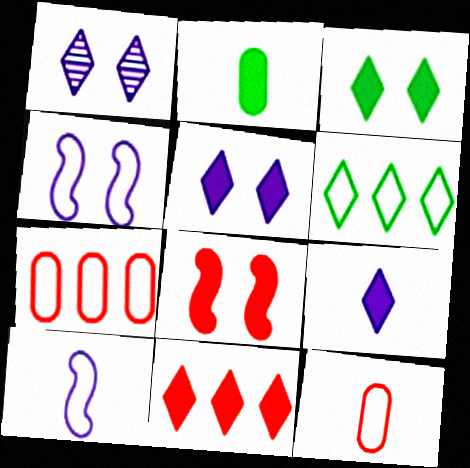[[3, 9, 11], 
[4, 6, 12]]